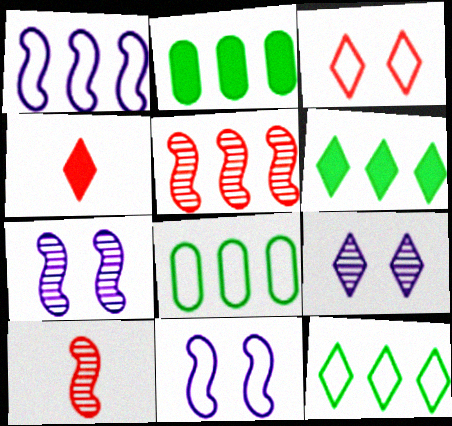[[4, 7, 8], 
[4, 9, 12]]